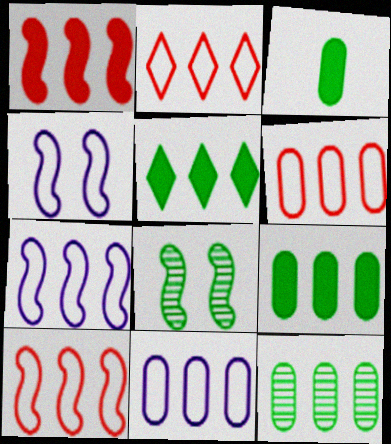[[2, 6, 10]]